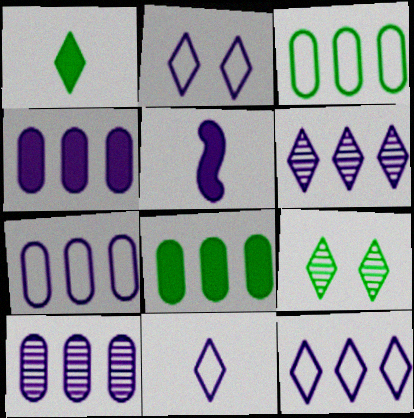[[2, 5, 10], 
[2, 11, 12], 
[4, 7, 10]]